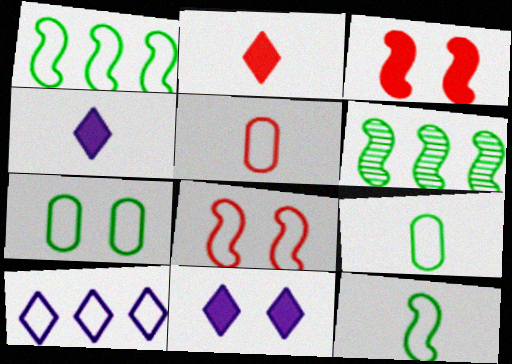[[5, 6, 11], 
[8, 9, 10]]